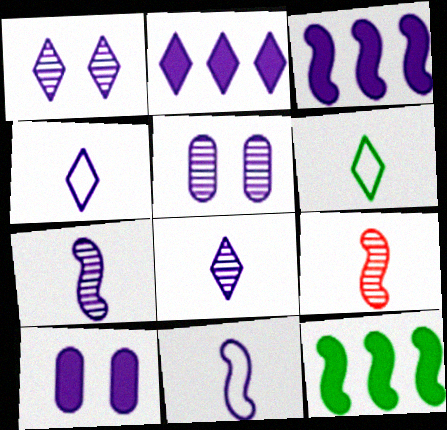[[1, 2, 4], 
[2, 5, 11], 
[3, 4, 5]]